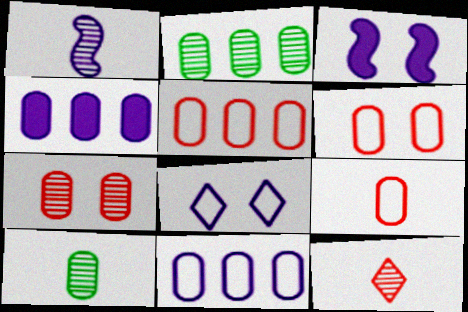[[1, 4, 8], 
[1, 10, 12], 
[2, 4, 5], 
[4, 6, 10], 
[5, 6, 9]]